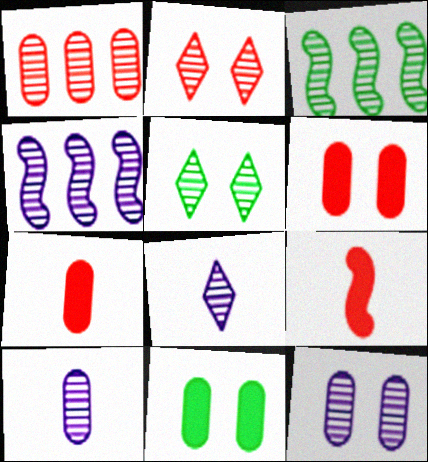[[2, 3, 10], 
[4, 8, 12]]